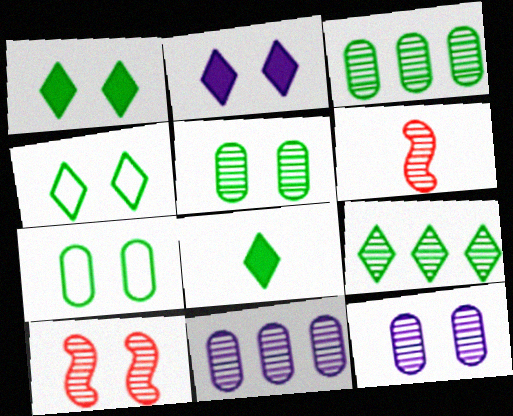[[2, 7, 10], 
[4, 8, 9], 
[6, 9, 12]]